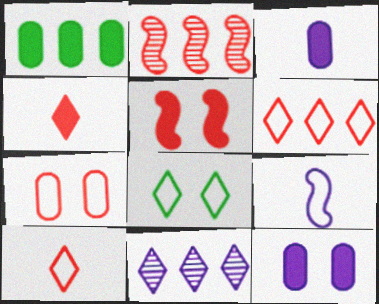[[2, 3, 8], 
[2, 4, 7], 
[4, 8, 11], 
[9, 11, 12]]